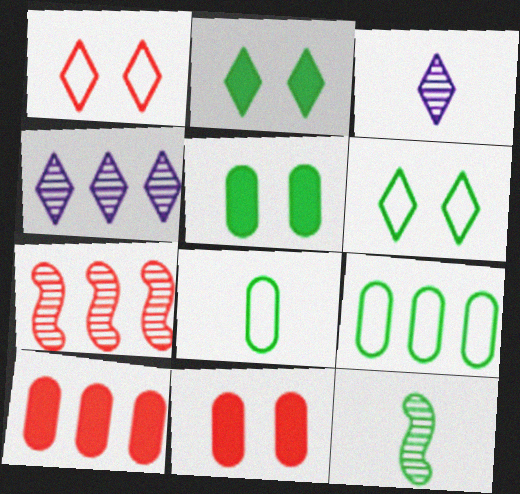[[2, 9, 12]]